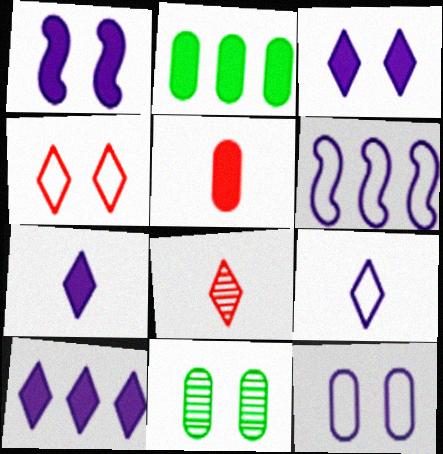[[1, 4, 11], 
[3, 7, 10], 
[6, 9, 12]]